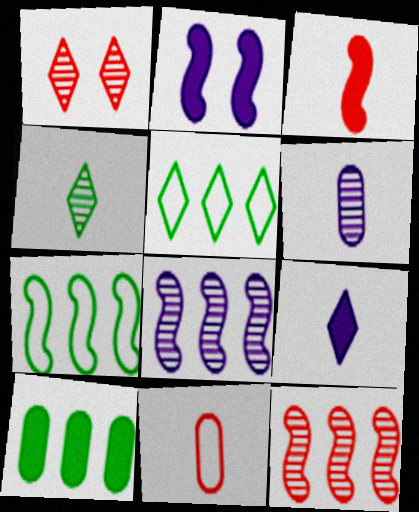[[1, 5, 9]]